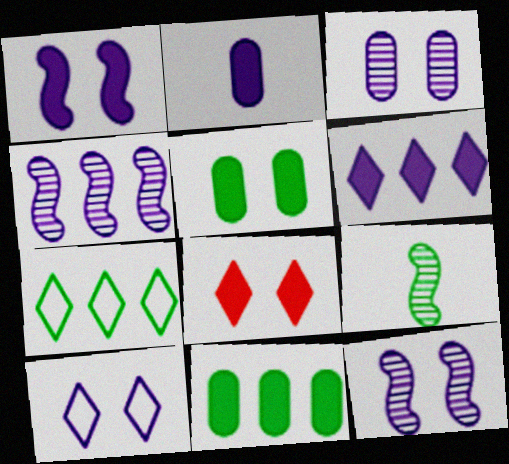[[1, 2, 6], 
[1, 3, 10], 
[1, 5, 8], 
[2, 4, 10], 
[5, 7, 9]]